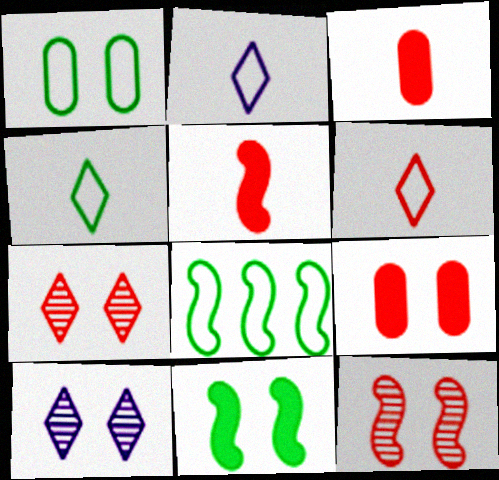[[1, 4, 8], 
[2, 4, 6], 
[3, 8, 10]]